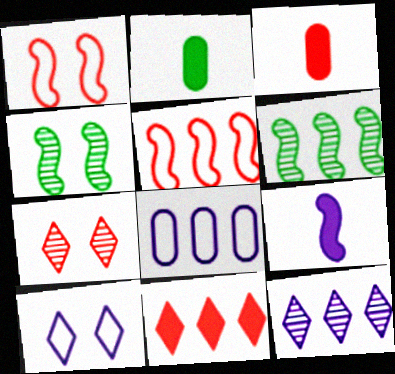[[1, 2, 12], 
[1, 6, 9], 
[3, 5, 7], 
[3, 6, 10], 
[4, 5, 9], 
[6, 8, 11]]